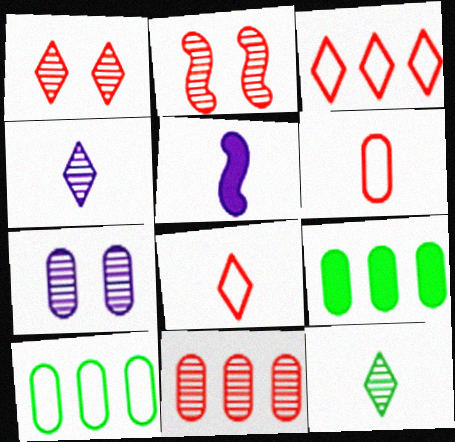[[1, 5, 10], 
[5, 6, 12], 
[6, 7, 9]]